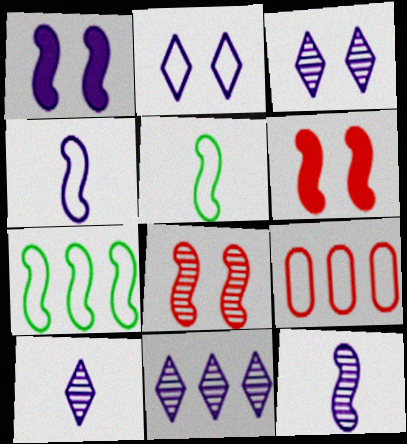[[2, 5, 9], 
[3, 10, 11], 
[6, 7, 12]]